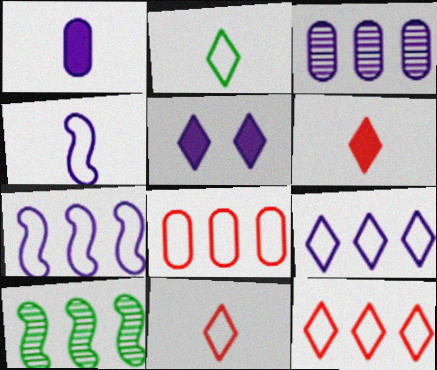[[3, 4, 5]]